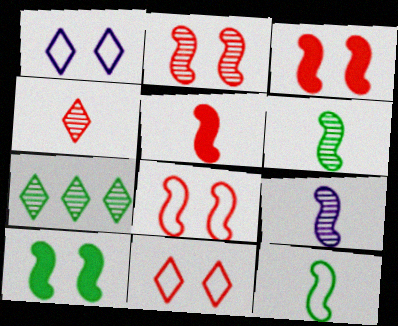[[2, 3, 8], 
[5, 9, 12]]